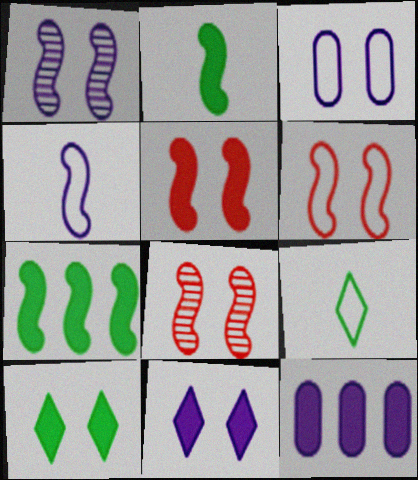[[1, 3, 11], 
[3, 8, 10], 
[4, 7, 8], 
[5, 6, 8], 
[8, 9, 12]]